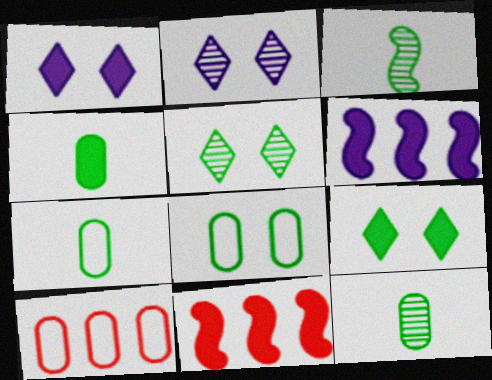[[1, 3, 10], 
[1, 4, 11], 
[2, 7, 11], 
[4, 7, 12]]